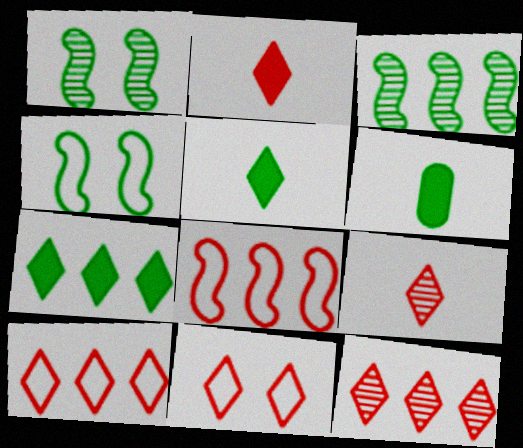[[2, 11, 12]]